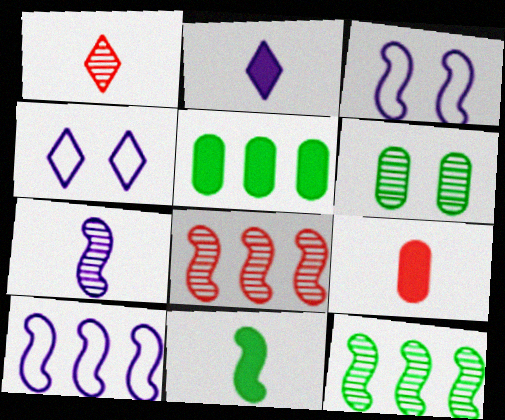[[1, 3, 5], 
[2, 9, 11], 
[3, 8, 11], 
[4, 9, 12]]